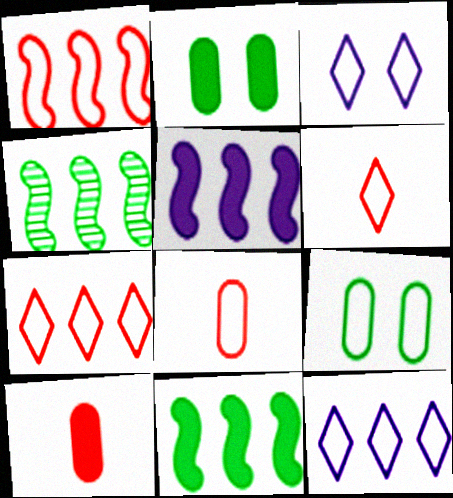[[1, 4, 5], 
[3, 4, 10]]